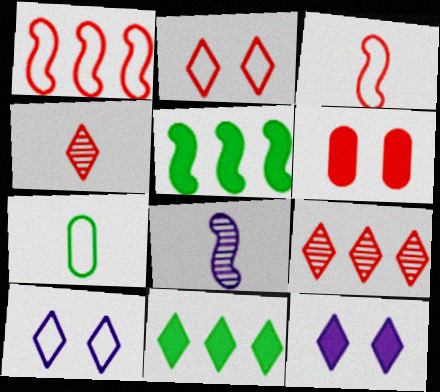[[1, 4, 6], 
[1, 7, 10], 
[3, 6, 9], 
[4, 10, 11]]